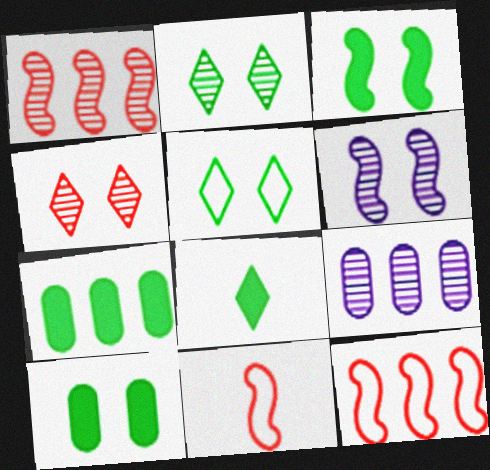[[3, 7, 8]]